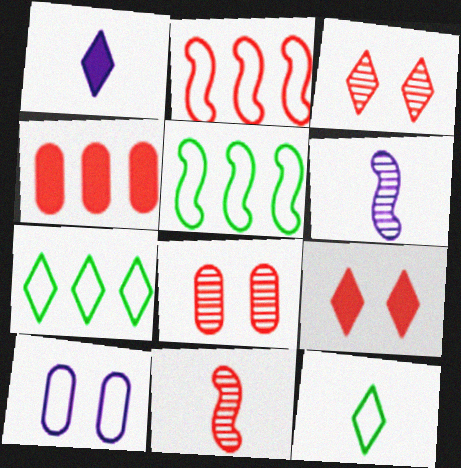[[1, 3, 7], 
[1, 5, 8], 
[2, 10, 12]]